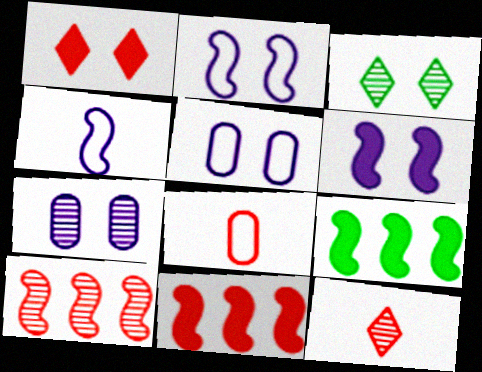[[1, 8, 10], 
[5, 9, 12]]